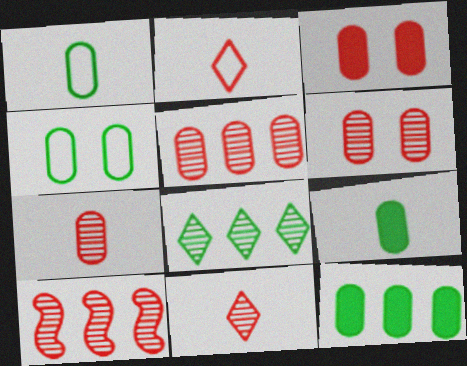[[2, 3, 10], 
[5, 6, 7], 
[6, 10, 11]]